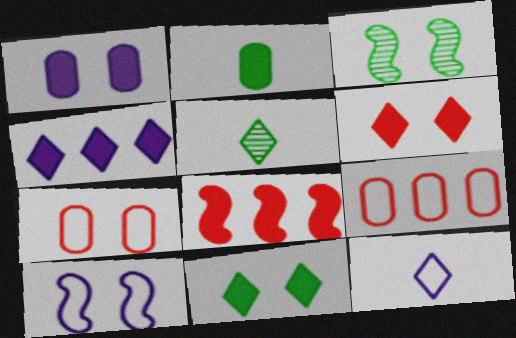[]